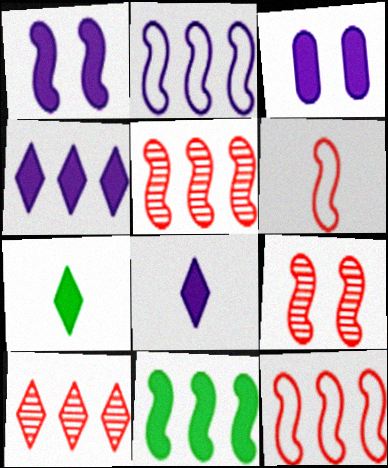[[2, 5, 11]]